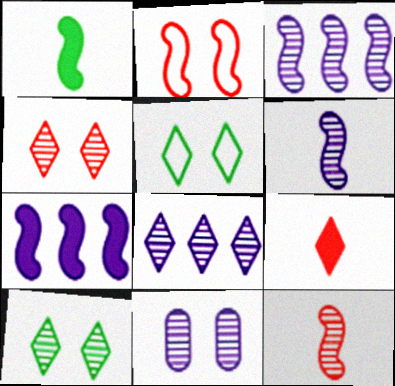[[1, 2, 3], 
[5, 8, 9], 
[6, 8, 11]]